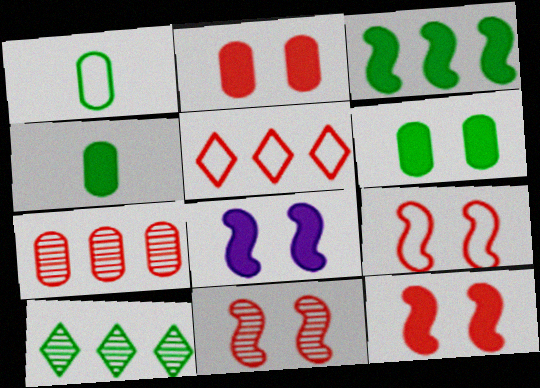[[9, 11, 12]]